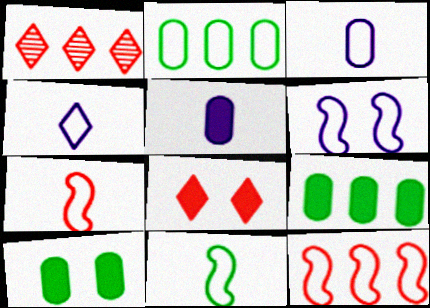[[6, 11, 12]]